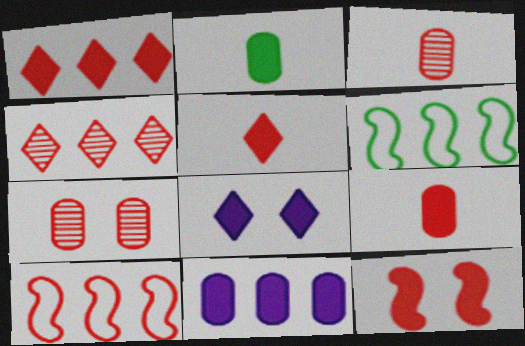[[1, 9, 12], 
[3, 6, 8], 
[4, 6, 11], 
[5, 7, 10]]